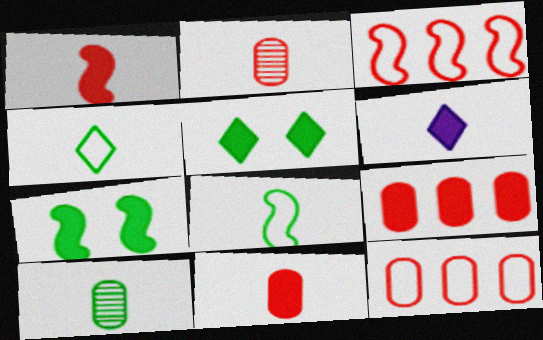[[2, 6, 8], 
[6, 7, 9]]